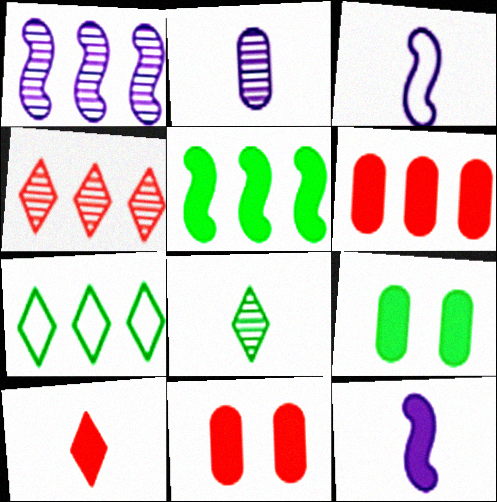[[1, 6, 7], 
[3, 4, 9]]